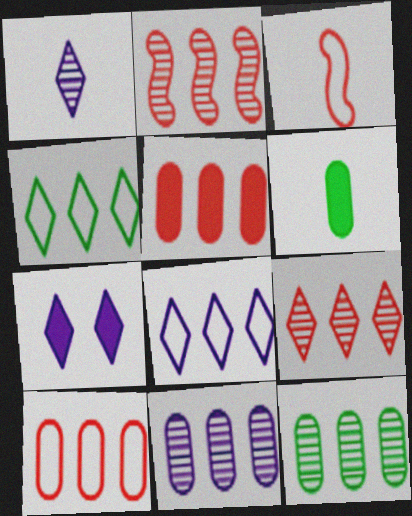[[1, 3, 6], 
[1, 7, 8], 
[3, 7, 12]]